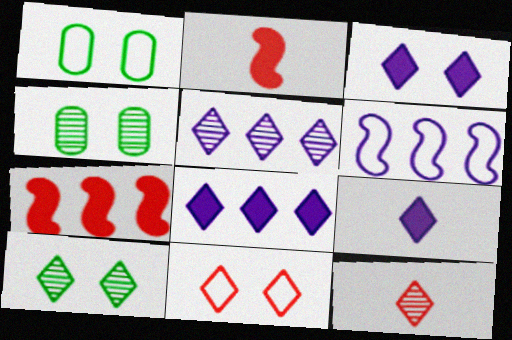[[1, 2, 5], 
[3, 8, 9], 
[3, 10, 11], 
[5, 10, 12]]